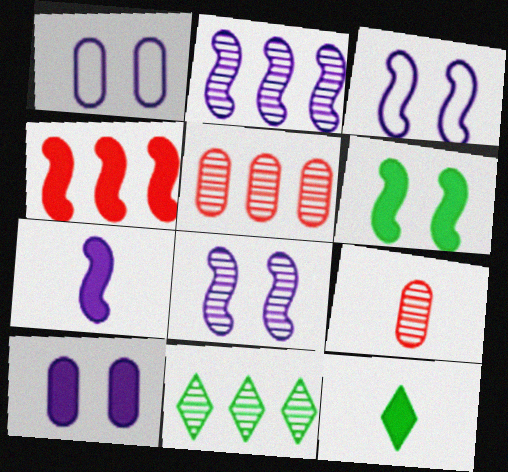[[2, 3, 7], 
[2, 5, 11], 
[3, 5, 12], 
[4, 6, 7], 
[4, 10, 12], 
[8, 9, 11]]